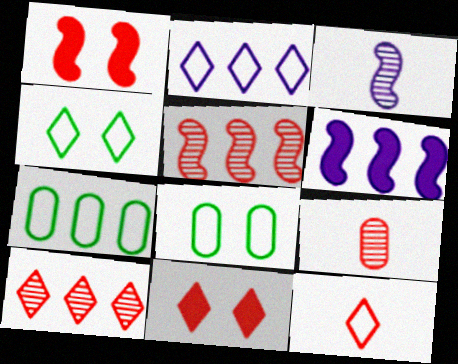[[2, 4, 12], 
[3, 7, 11], 
[4, 6, 9], 
[6, 7, 10], 
[10, 11, 12]]